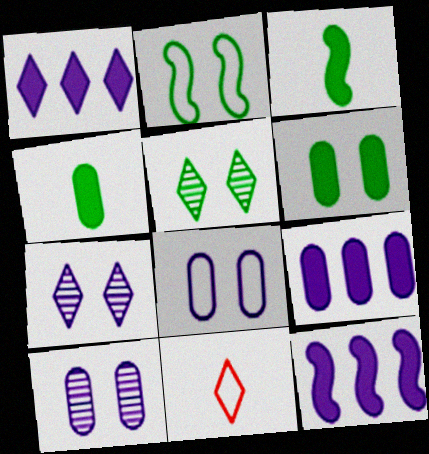[[1, 5, 11], 
[1, 9, 12], 
[2, 5, 6]]